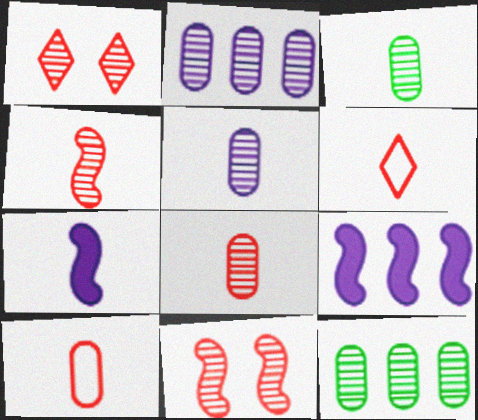[[3, 5, 8], 
[3, 6, 7]]